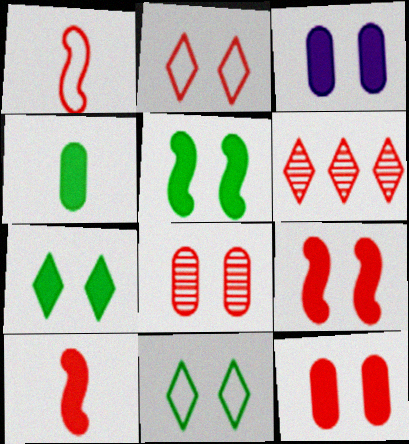[[1, 6, 12], 
[2, 8, 9], 
[3, 7, 9]]